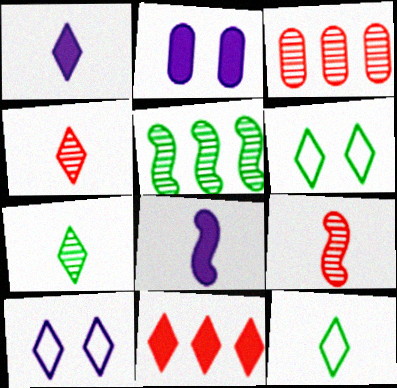[[1, 4, 12], 
[3, 6, 8], 
[7, 10, 11]]